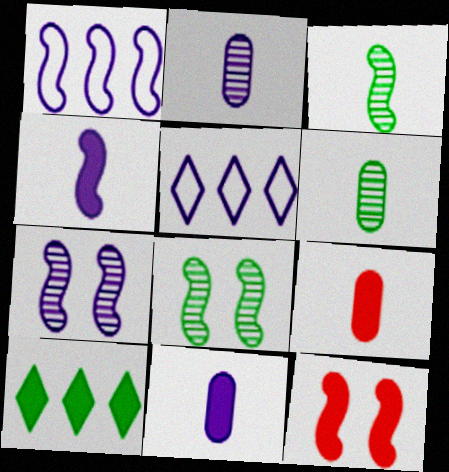[[1, 3, 12], 
[1, 4, 7], 
[5, 6, 12], 
[5, 7, 11], 
[5, 8, 9], 
[10, 11, 12]]